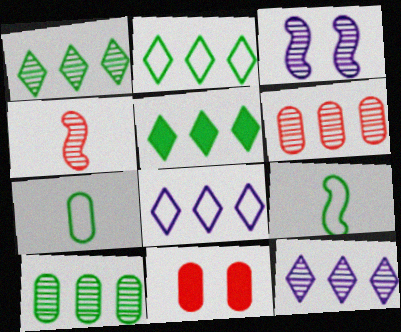[[1, 2, 5], 
[9, 11, 12]]